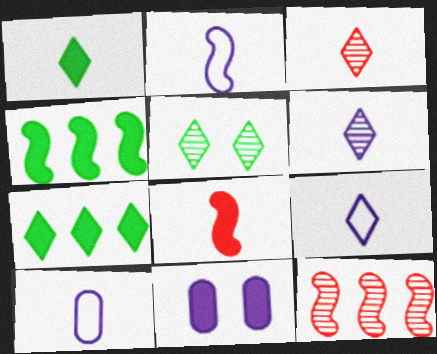[[1, 3, 9], 
[2, 9, 10], 
[7, 8, 11]]